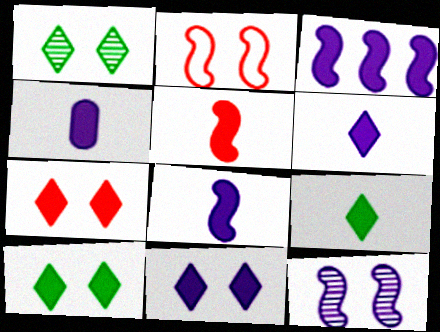[[3, 4, 11], 
[4, 5, 9], 
[4, 6, 8], 
[7, 10, 11]]